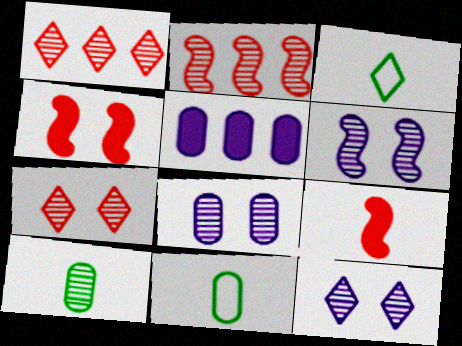[[1, 6, 10], 
[2, 10, 12], 
[6, 8, 12]]